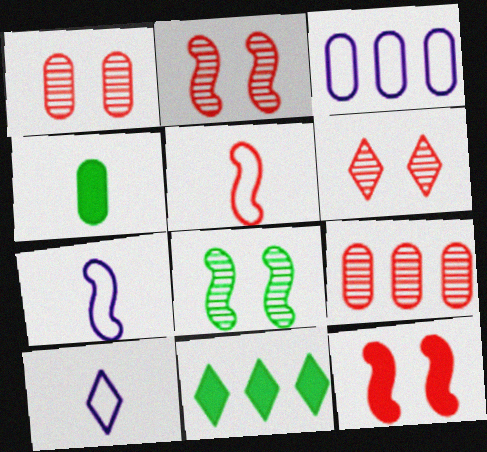[[1, 2, 6], 
[1, 3, 4], 
[1, 7, 11], 
[6, 10, 11]]